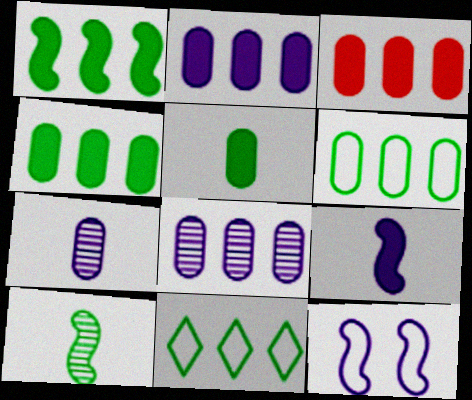[[2, 3, 4], 
[3, 6, 8]]